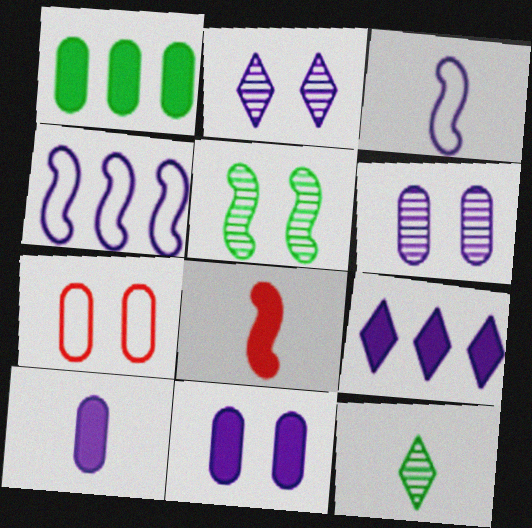[[2, 4, 10], 
[3, 6, 9], 
[4, 5, 8]]